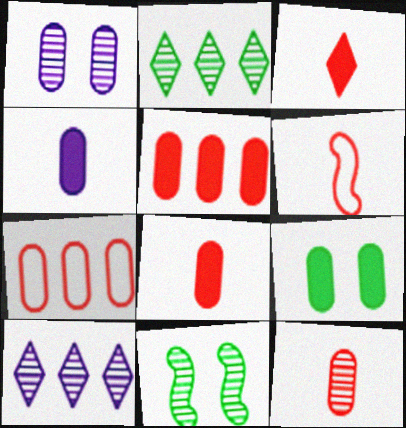[[3, 6, 12], 
[4, 5, 9], 
[6, 9, 10], 
[10, 11, 12]]